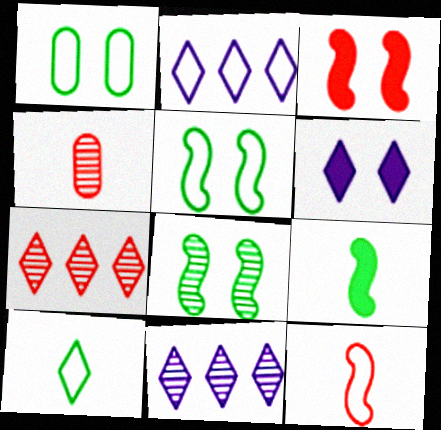[[1, 2, 12], 
[4, 8, 11], 
[6, 7, 10]]